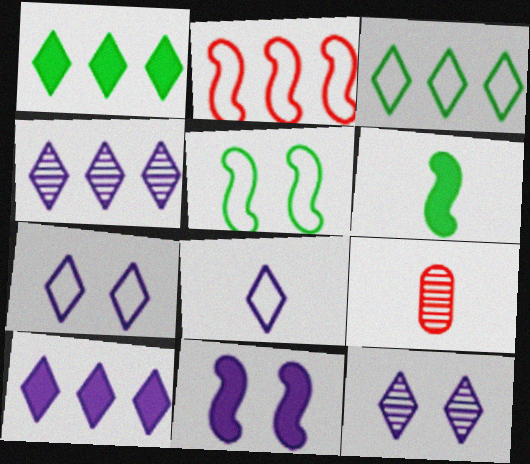[[3, 9, 11], 
[5, 9, 10], 
[6, 8, 9], 
[8, 10, 12]]